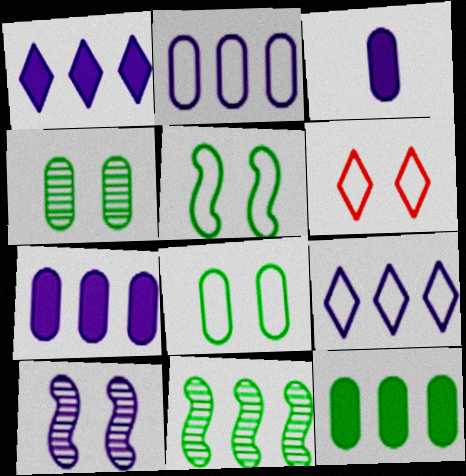[[3, 6, 11], 
[3, 9, 10]]